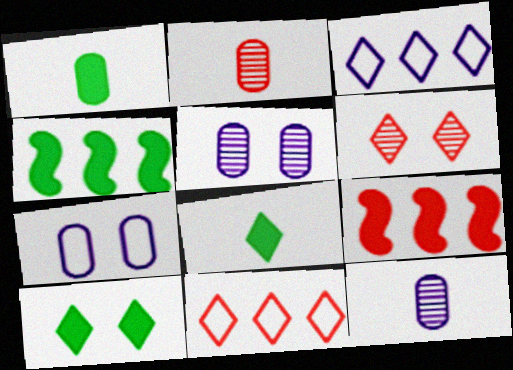[[1, 4, 10], 
[3, 6, 8]]